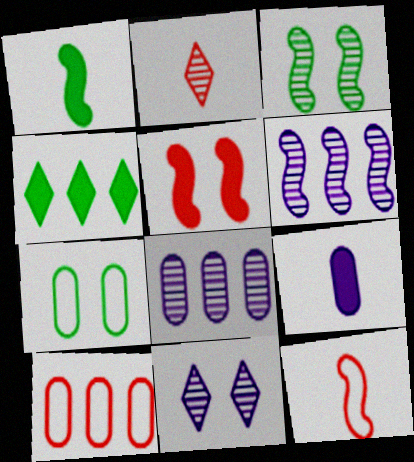[[1, 10, 11], 
[2, 3, 8], 
[2, 5, 10], 
[4, 5, 9], 
[4, 6, 10], 
[5, 7, 11]]